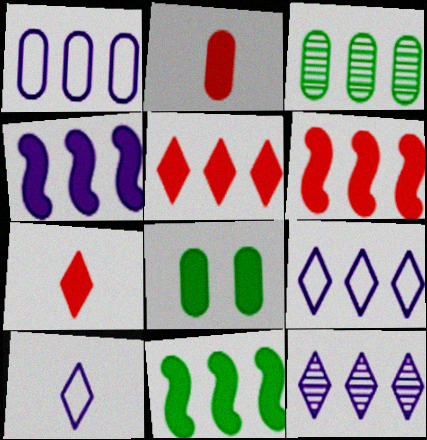[[1, 4, 12], 
[3, 6, 9], 
[4, 6, 11], 
[4, 7, 8]]